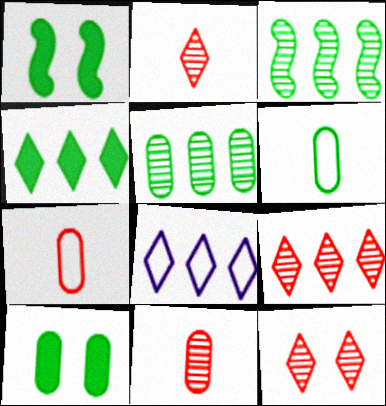[[1, 8, 11], 
[2, 9, 12], 
[4, 8, 9], 
[5, 6, 10]]